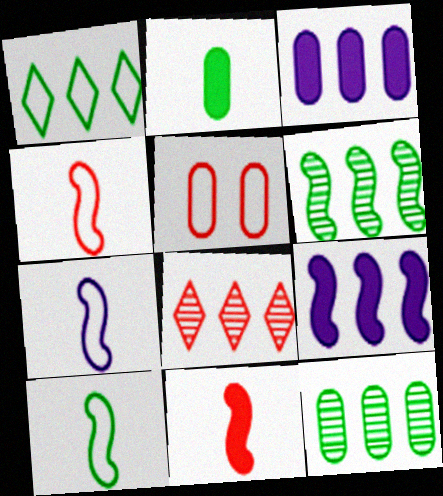[[1, 5, 7], 
[4, 7, 10], 
[5, 8, 11]]